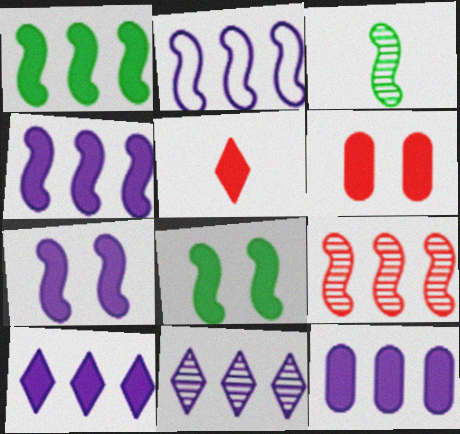[[1, 2, 9], 
[2, 11, 12], 
[4, 10, 12], 
[5, 8, 12]]